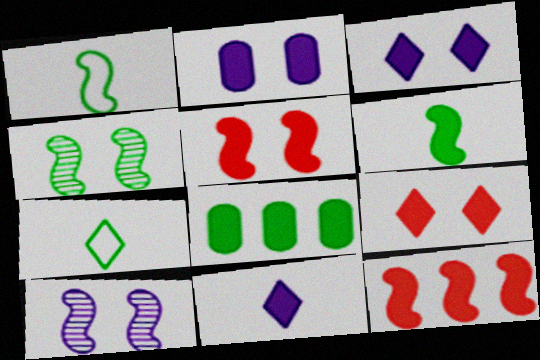[[1, 10, 12], 
[4, 7, 8], 
[5, 8, 11]]